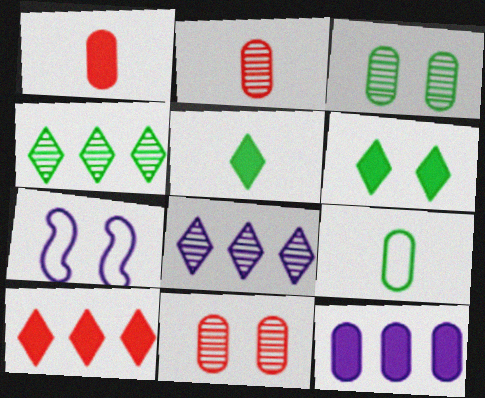[[1, 4, 7], 
[6, 7, 11], 
[9, 11, 12]]